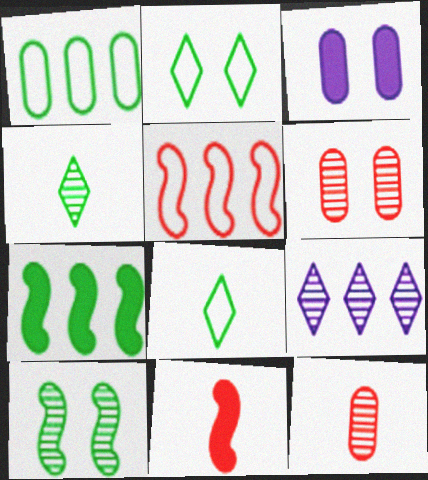[[1, 3, 12], 
[3, 4, 5], 
[9, 10, 12]]